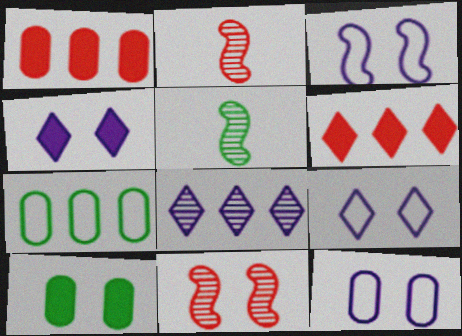[[1, 5, 9], 
[2, 4, 7], 
[3, 9, 12], 
[5, 6, 12], 
[9, 10, 11]]